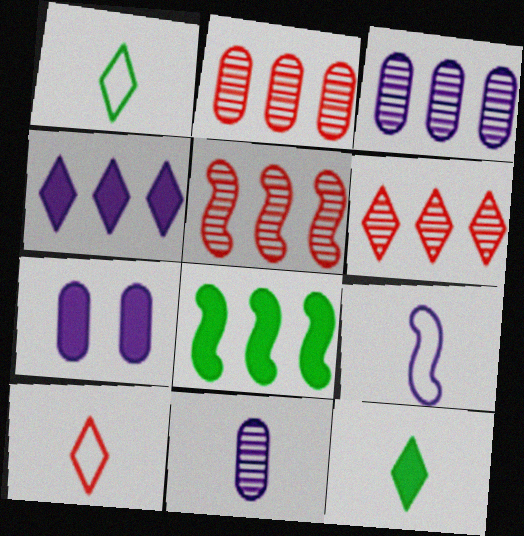[[1, 5, 7], 
[2, 5, 6]]